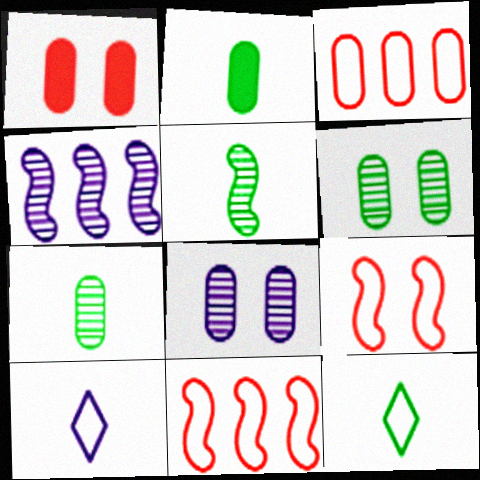[[1, 4, 12], 
[2, 3, 8], 
[2, 5, 12]]